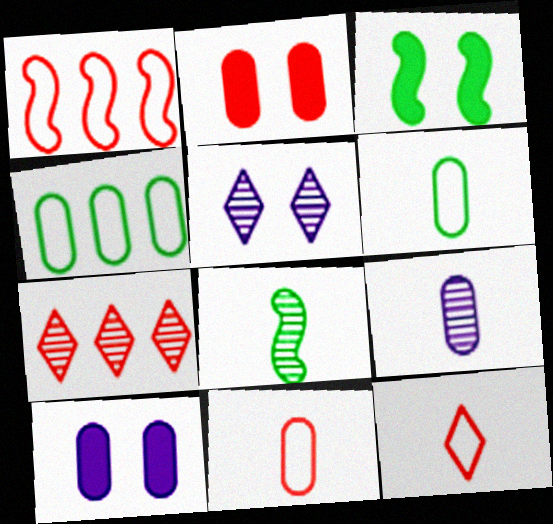[[2, 4, 9]]